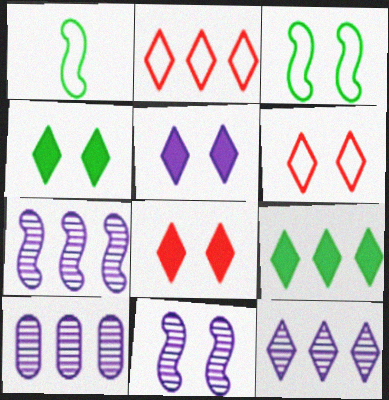[[1, 8, 10], 
[2, 9, 12], 
[4, 5, 8], 
[7, 10, 12]]